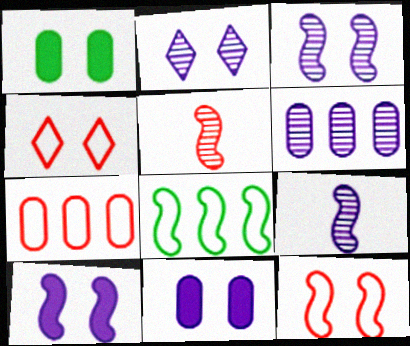[[1, 2, 12], 
[1, 3, 4], 
[2, 6, 9], 
[5, 8, 10]]